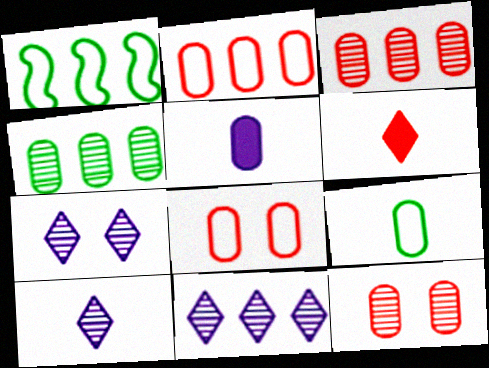[[4, 5, 8], 
[7, 10, 11]]